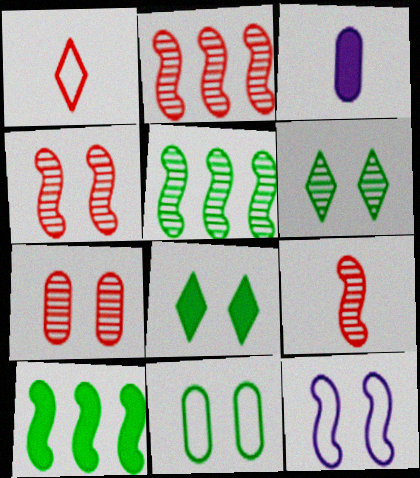[[2, 4, 9], 
[7, 8, 12], 
[9, 10, 12]]